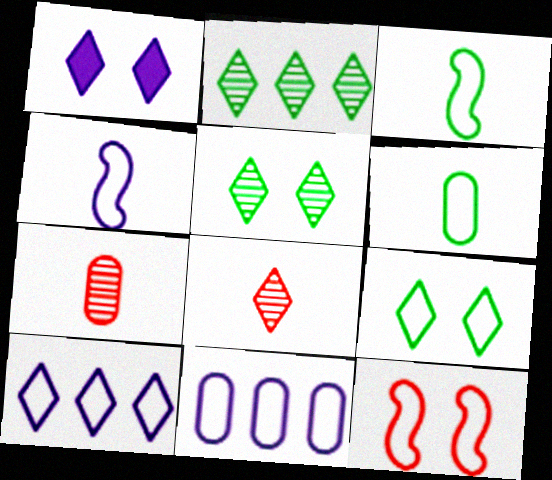[[6, 10, 12]]